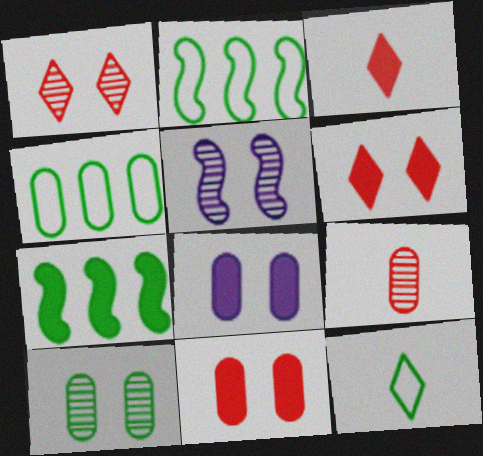[[1, 5, 10], 
[3, 4, 5], 
[3, 7, 8], 
[4, 8, 9], 
[7, 10, 12]]